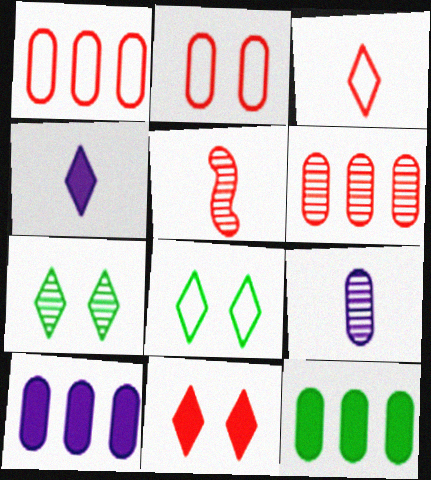[[1, 5, 11], 
[2, 9, 12], 
[5, 8, 10]]